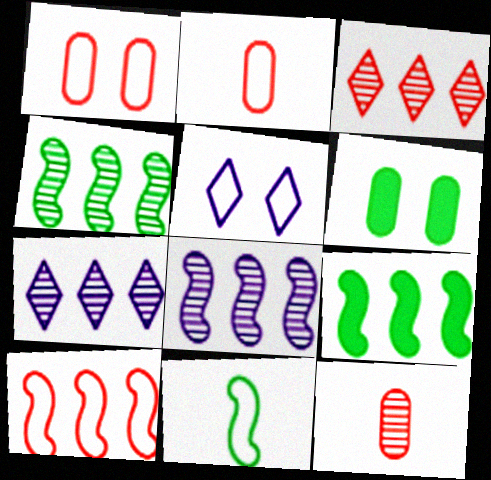[[5, 9, 12], 
[8, 9, 10]]